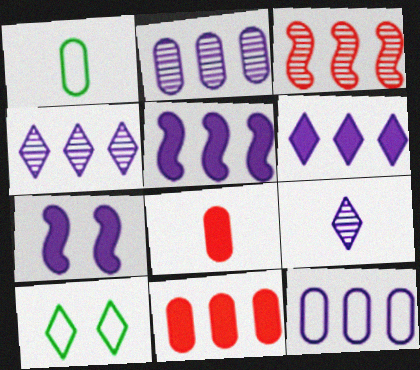[[4, 5, 12], 
[7, 9, 12]]